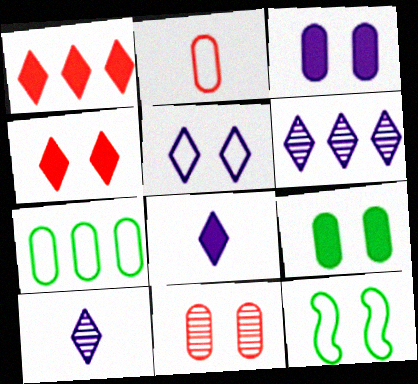[[5, 6, 8]]